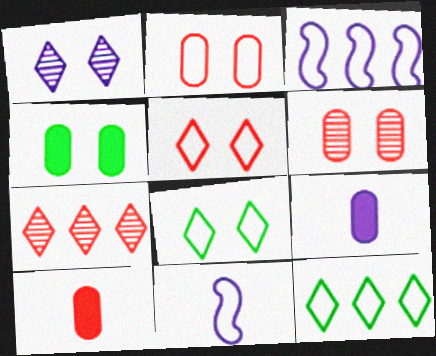[[1, 3, 9], 
[2, 11, 12], 
[4, 7, 11]]